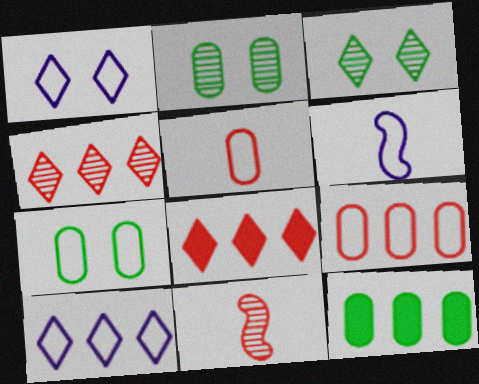[[1, 11, 12], 
[2, 6, 8]]